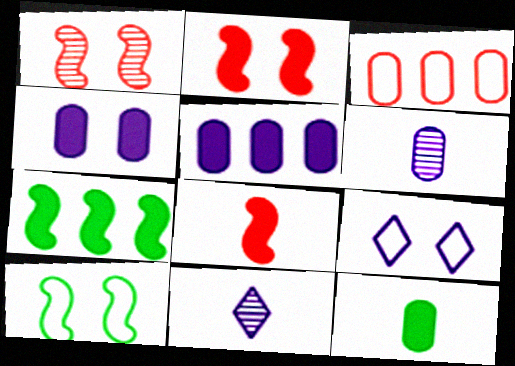[]